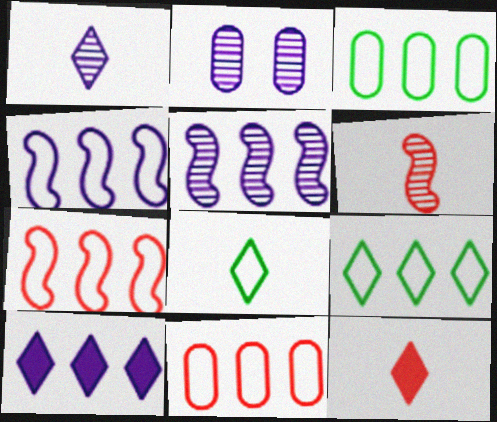[[1, 2, 5], 
[1, 8, 12], 
[4, 9, 11]]